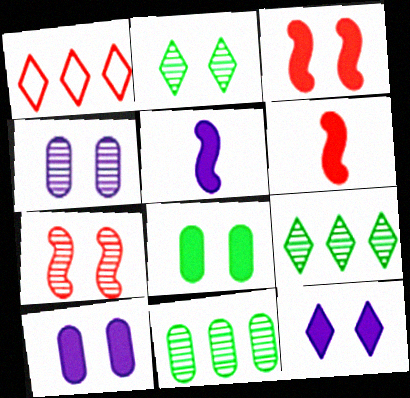[[2, 4, 7], 
[3, 8, 12]]